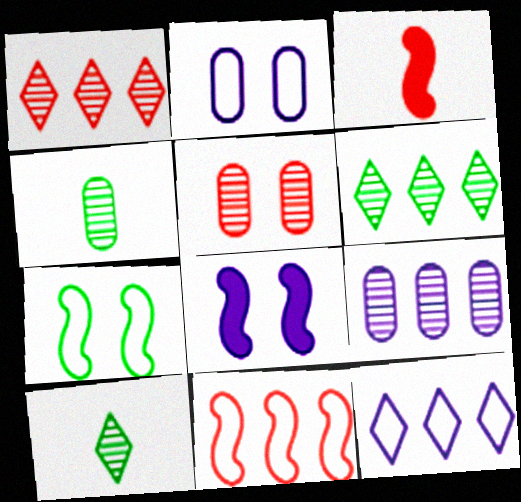[[2, 3, 6], 
[4, 5, 9]]